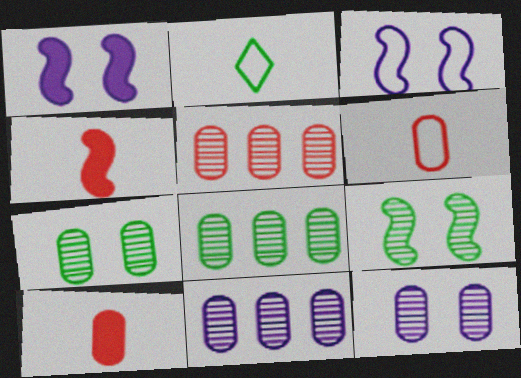[[1, 2, 5], 
[5, 8, 11]]